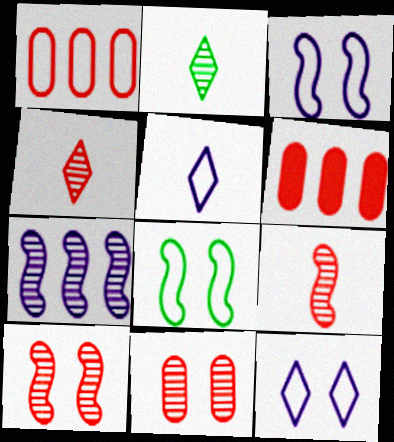[[1, 5, 8], 
[2, 3, 6], 
[2, 7, 11]]